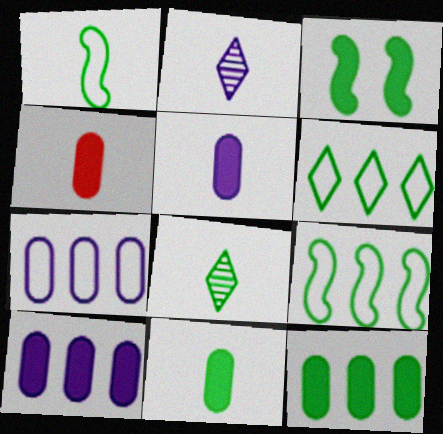[[1, 2, 4], 
[1, 8, 11], 
[4, 5, 11]]